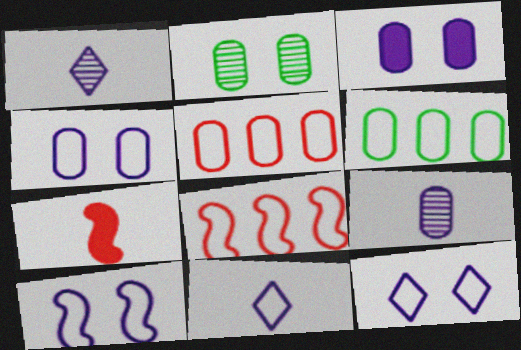[[4, 10, 12]]